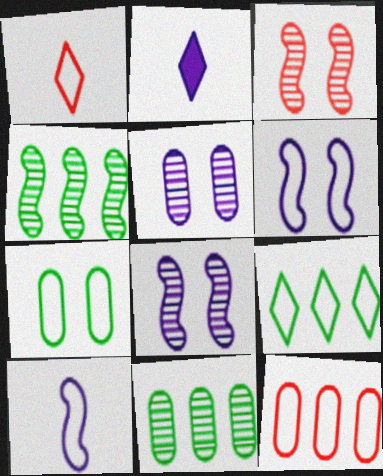[]